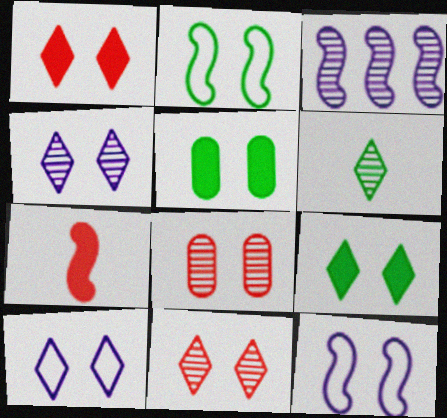[[2, 3, 7], 
[3, 6, 8], 
[5, 11, 12], 
[8, 9, 12], 
[9, 10, 11]]